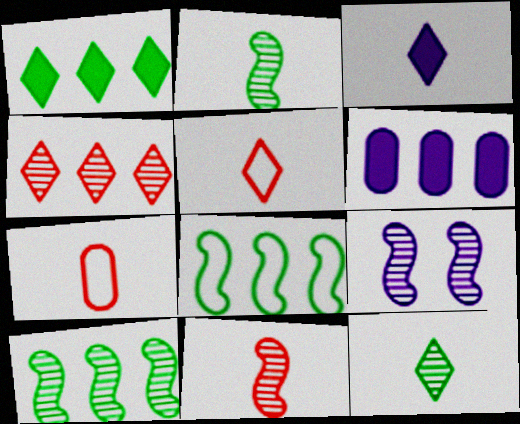[[1, 7, 9], 
[2, 3, 7], 
[3, 5, 12], 
[4, 6, 8], 
[9, 10, 11]]